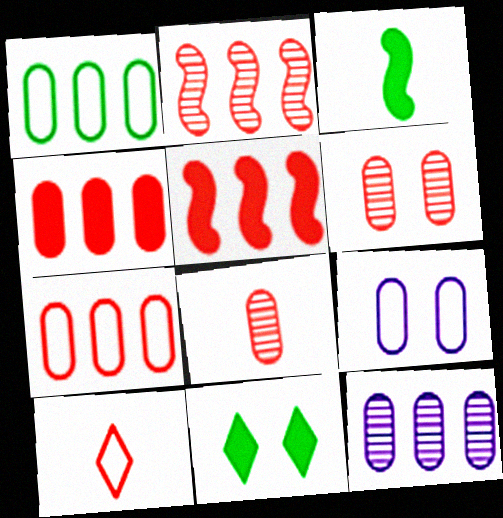[[1, 4, 12], 
[5, 6, 10]]